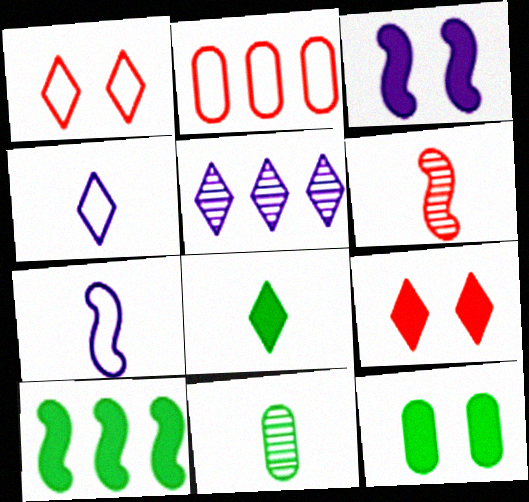[[1, 5, 8], 
[2, 5, 10], 
[2, 6, 9], 
[3, 9, 12], 
[8, 10, 12]]